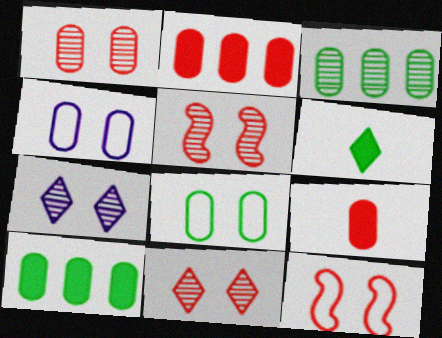[[1, 5, 11], 
[3, 4, 9]]